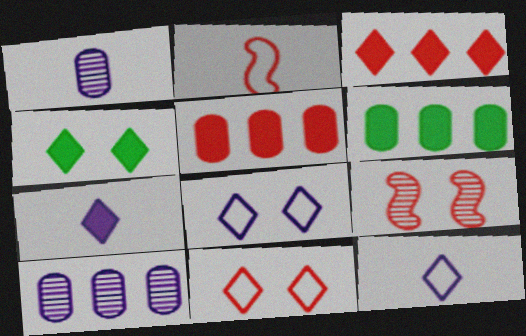[[2, 4, 10], 
[3, 4, 7], 
[6, 9, 12]]